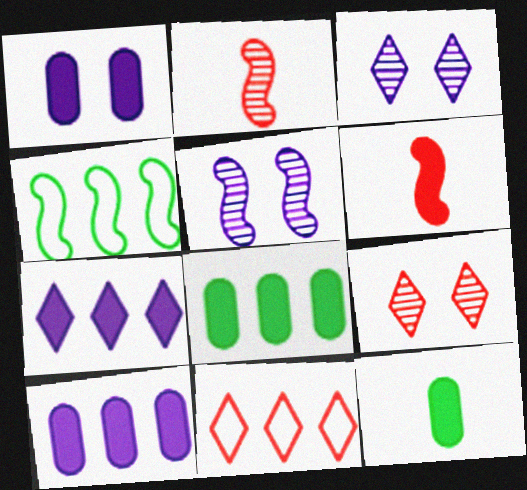[[4, 5, 6], 
[5, 11, 12]]